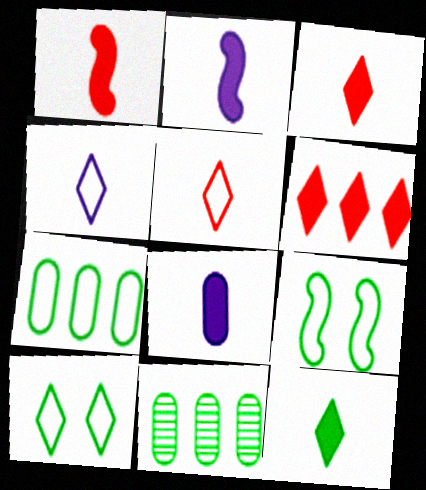[[1, 8, 12], 
[9, 11, 12]]